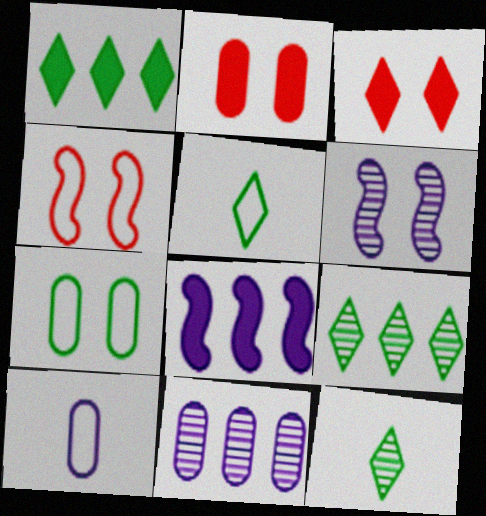[[3, 6, 7]]